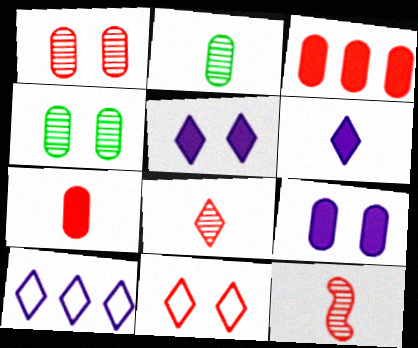[[3, 11, 12]]